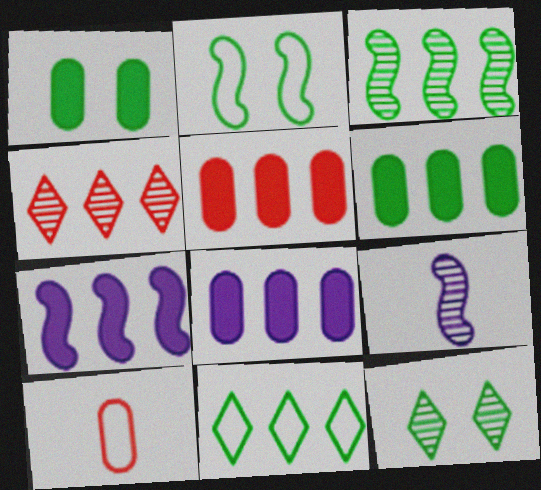[[1, 2, 12], 
[3, 6, 11], 
[5, 6, 8], 
[7, 10, 12]]